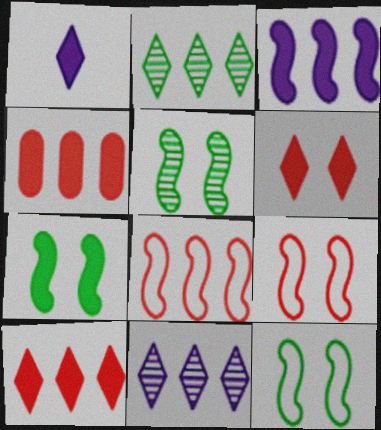[[1, 4, 7], 
[5, 7, 12]]